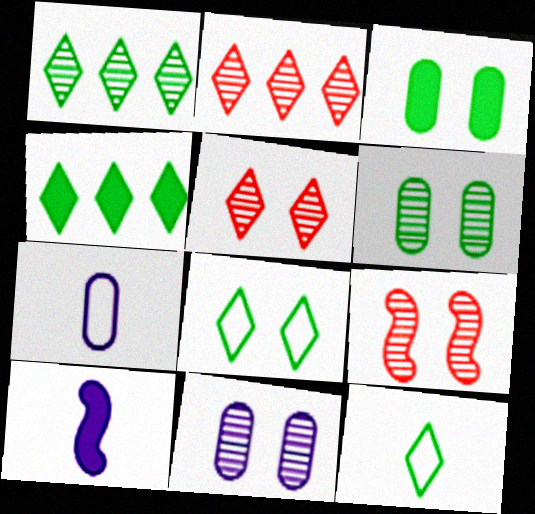[[4, 7, 9]]